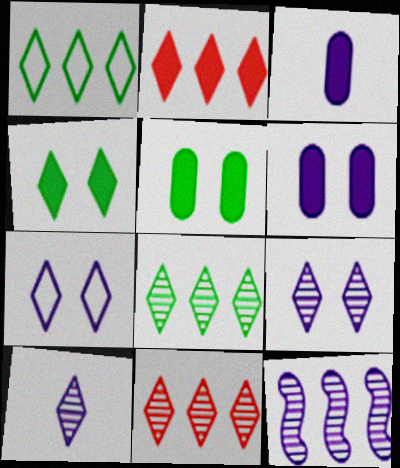[[3, 7, 12]]